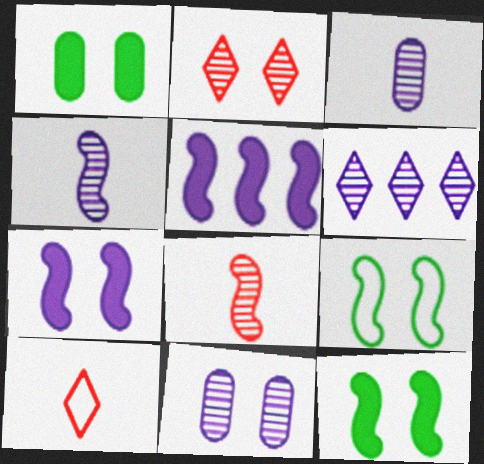[[4, 6, 11], 
[5, 8, 9]]